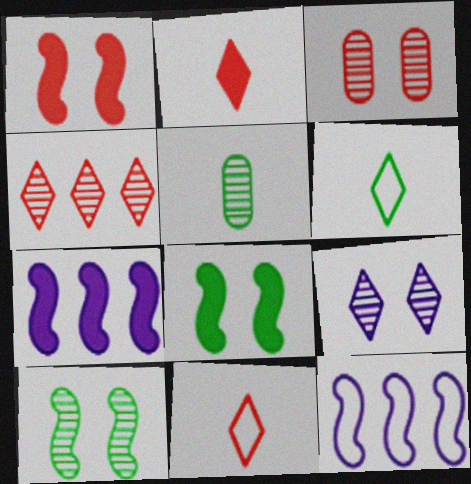[[3, 6, 7], 
[3, 9, 10]]